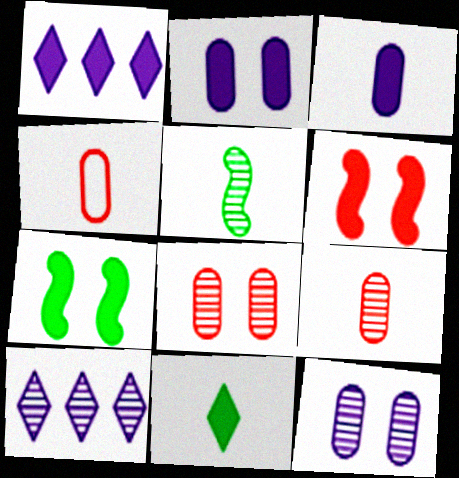[[4, 7, 10], 
[5, 8, 10]]